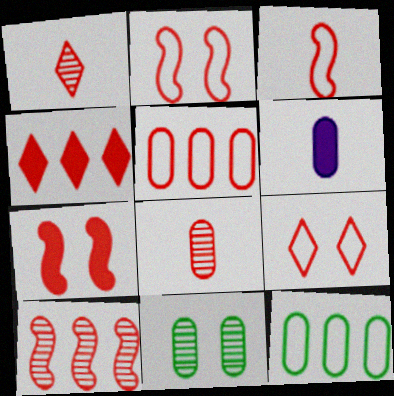[[1, 4, 9], 
[1, 5, 7], 
[2, 4, 8], 
[3, 5, 9], 
[3, 7, 10], 
[4, 5, 10], 
[5, 6, 11]]